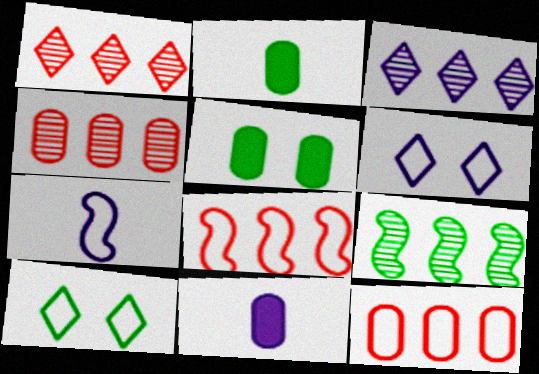[[1, 5, 7], 
[2, 9, 10], 
[3, 4, 9], 
[7, 10, 12]]